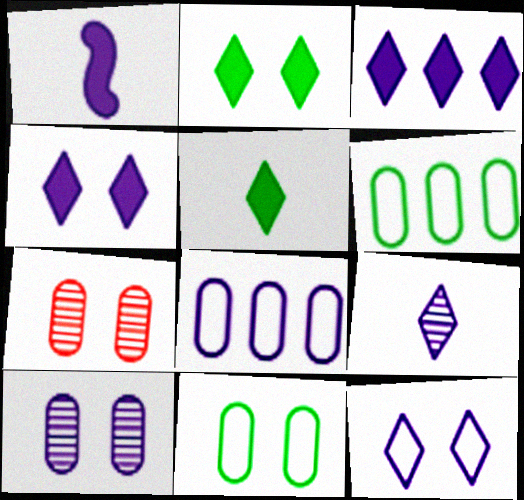[[3, 9, 12]]